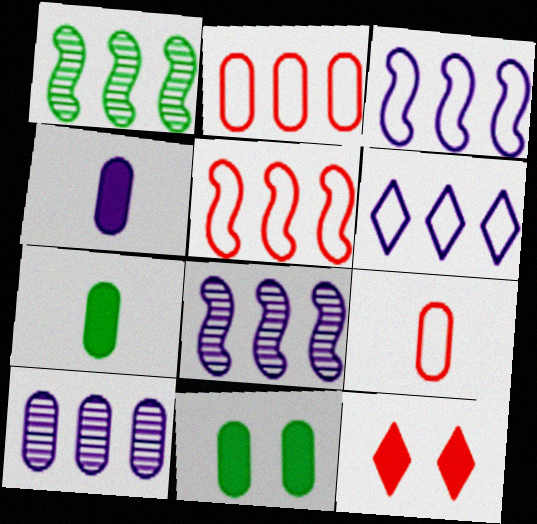[[9, 10, 11]]